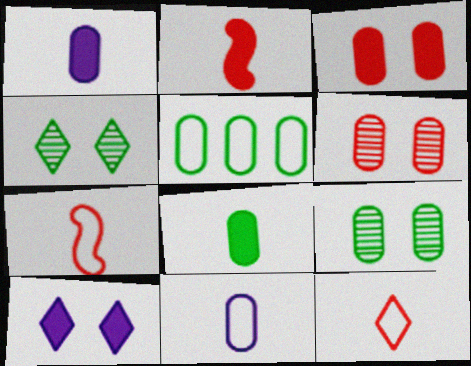[[1, 5, 6], 
[5, 8, 9]]